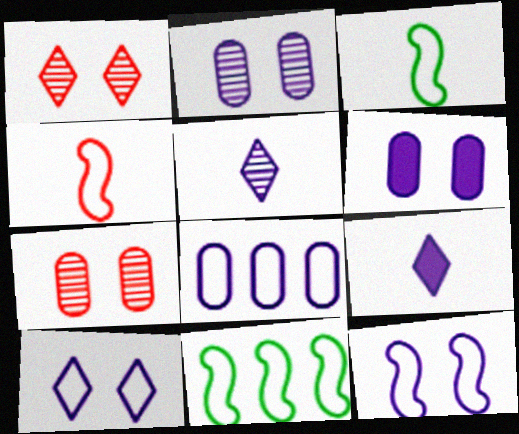[[4, 11, 12], 
[7, 9, 11]]